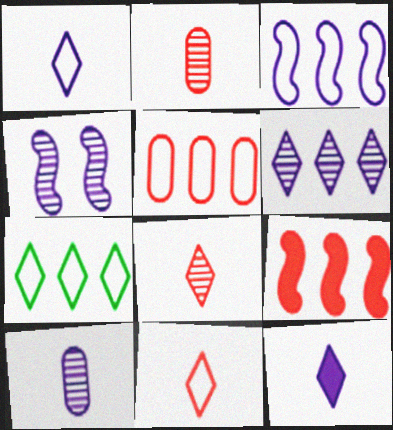[[3, 5, 7], 
[4, 6, 10]]